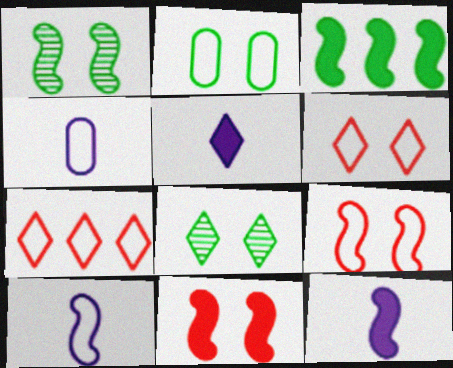[[2, 7, 10], 
[3, 11, 12], 
[5, 7, 8]]